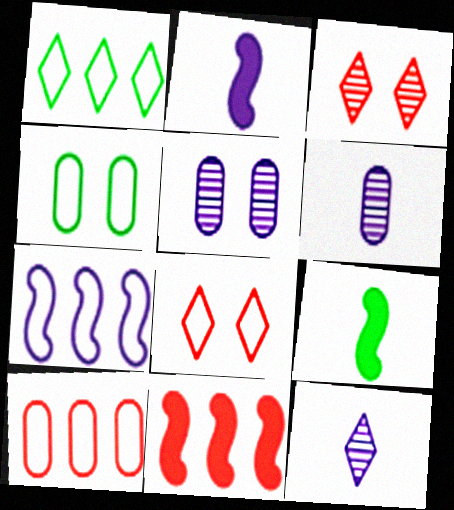[[1, 7, 10], 
[4, 11, 12]]